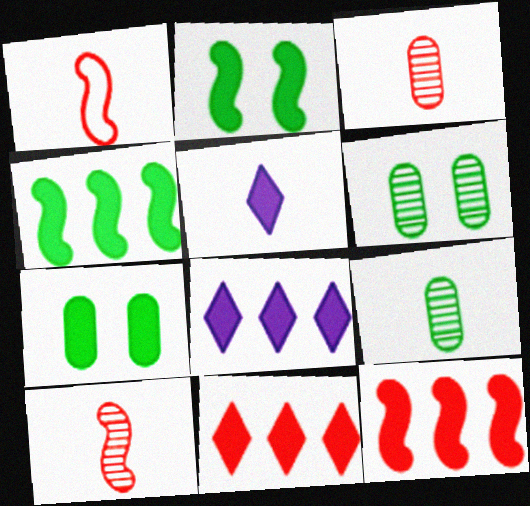[[1, 5, 9], 
[1, 6, 8], 
[5, 7, 12]]